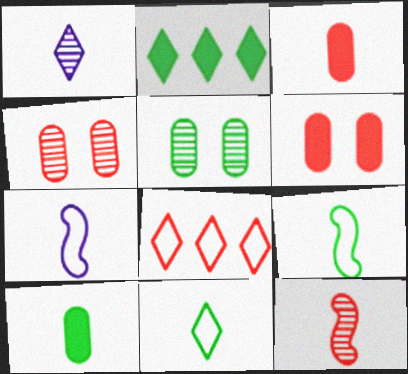[[1, 3, 9], 
[2, 4, 7], 
[2, 5, 9], 
[6, 8, 12]]